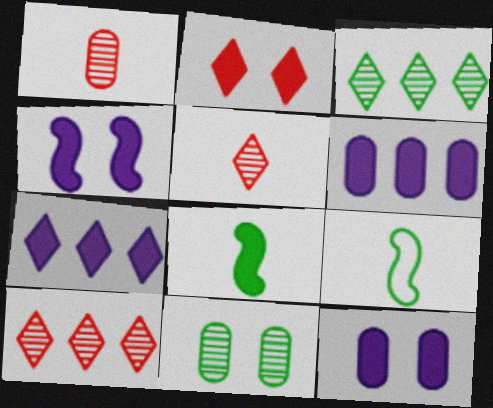[[2, 6, 8], 
[9, 10, 12]]